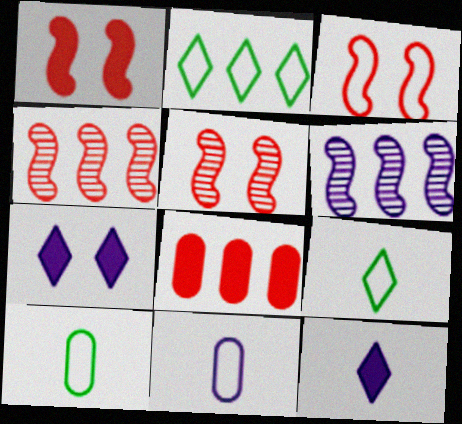[[1, 3, 5], 
[2, 3, 11], 
[2, 6, 8], 
[4, 7, 10], 
[6, 7, 11]]